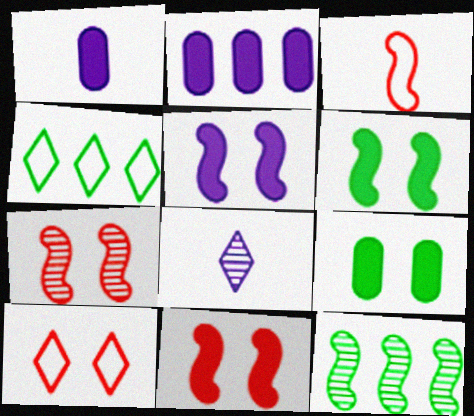[[1, 4, 7], 
[1, 10, 12], 
[3, 5, 12], 
[5, 6, 11]]